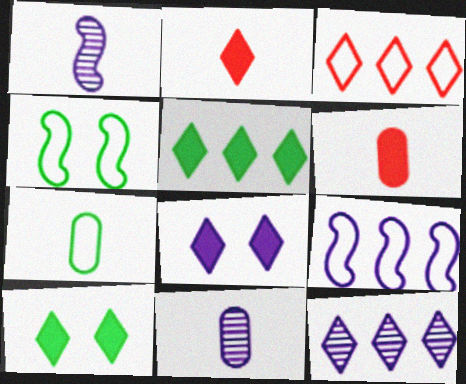[[1, 2, 7], 
[2, 5, 8], 
[3, 5, 12], 
[4, 6, 12], 
[6, 7, 11], 
[8, 9, 11]]